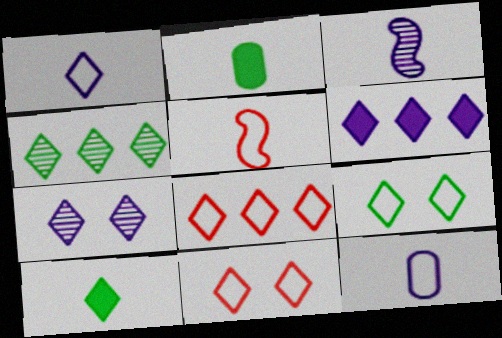[[1, 6, 7], 
[1, 8, 9], 
[4, 6, 8], 
[4, 9, 10], 
[7, 8, 10]]